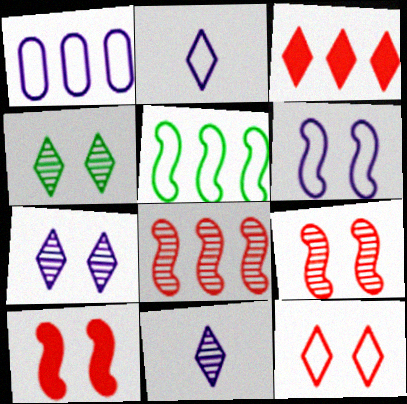[[1, 2, 6], 
[2, 3, 4]]